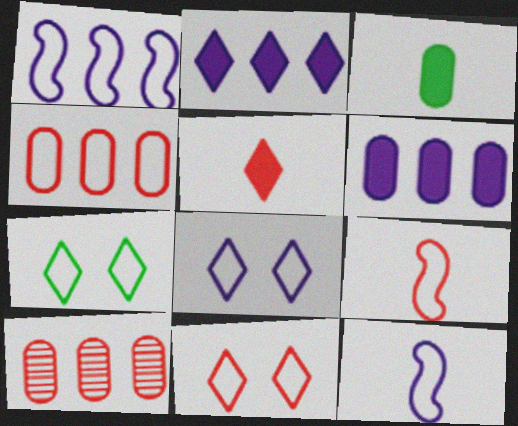[[4, 7, 12], 
[4, 9, 11], 
[7, 8, 11]]